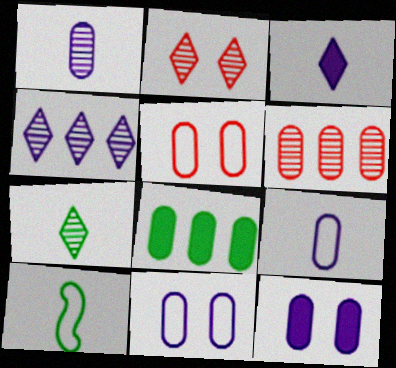[[1, 5, 8], 
[2, 4, 7]]